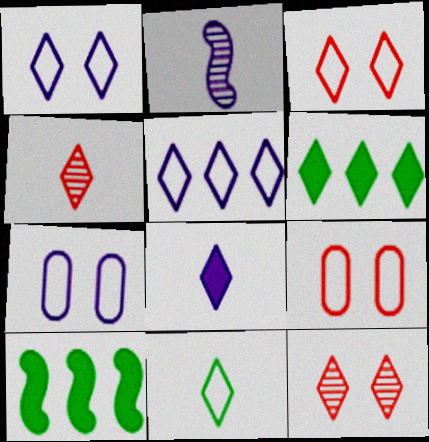[[1, 4, 6], 
[2, 6, 9], 
[3, 5, 11], 
[4, 7, 10], 
[4, 8, 11]]